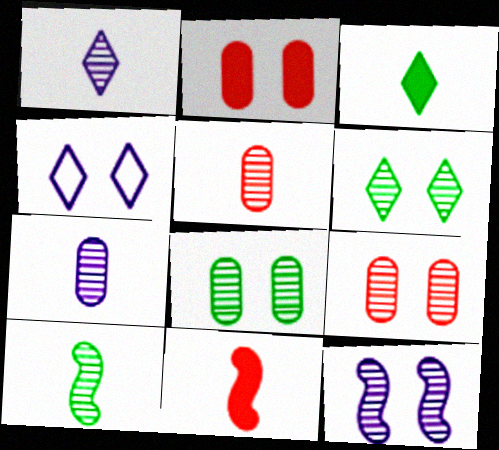[[1, 5, 10], 
[6, 9, 12]]